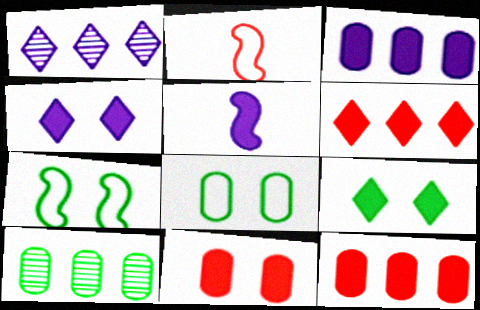[[2, 4, 10], 
[3, 4, 5], 
[5, 9, 12]]